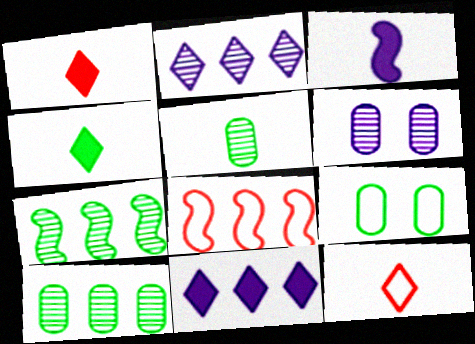[[3, 5, 12], 
[4, 6, 8], 
[4, 7, 9], 
[8, 10, 11]]